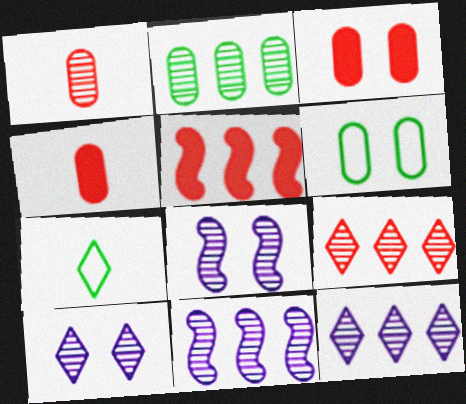[[2, 9, 11], 
[3, 7, 11]]